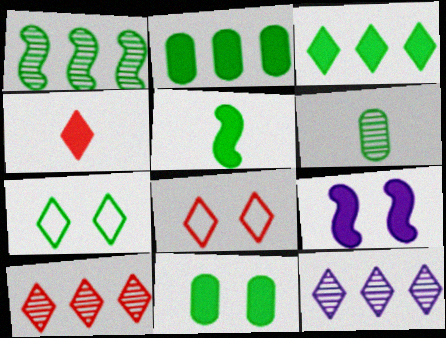[[2, 4, 9], 
[3, 5, 11], 
[4, 7, 12], 
[4, 8, 10]]